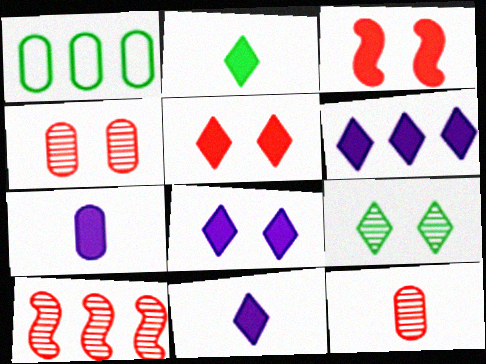[[1, 4, 7], 
[1, 6, 10], 
[2, 5, 6], 
[6, 8, 11]]